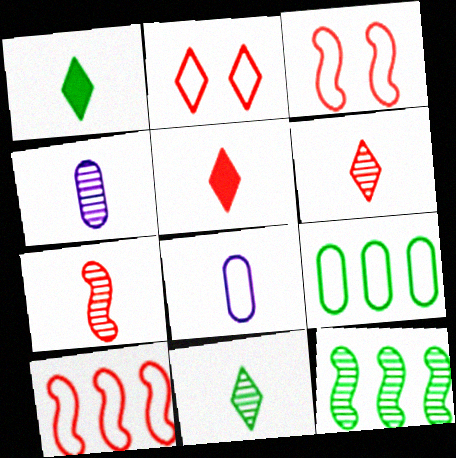[[1, 7, 8], 
[4, 7, 11]]